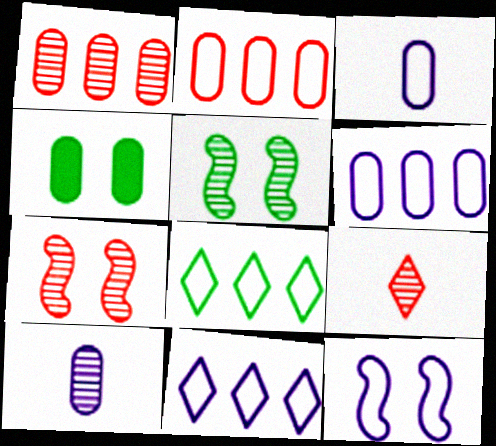[[1, 3, 4], 
[1, 7, 9], 
[2, 4, 10], 
[3, 11, 12]]